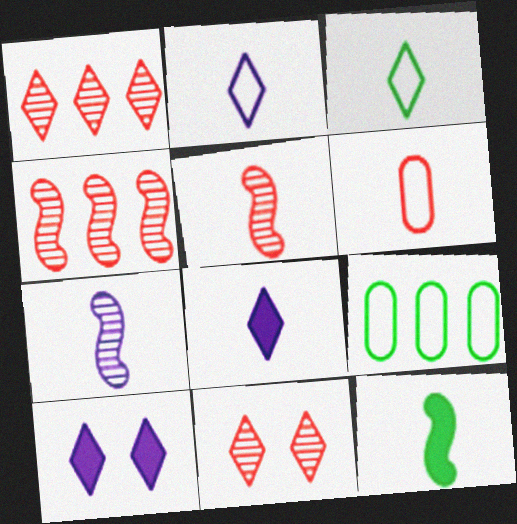[[1, 3, 10], 
[5, 9, 10]]